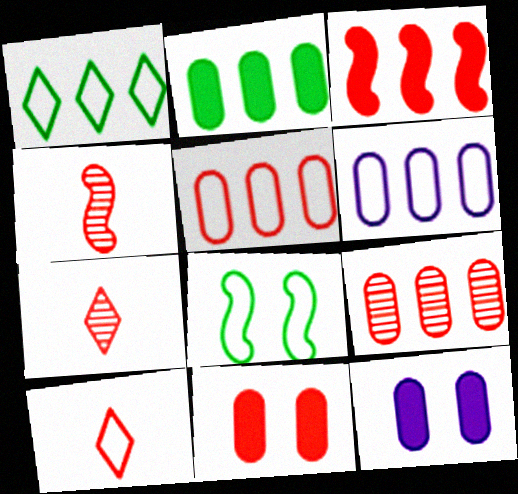[[1, 4, 12], 
[2, 6, 9], 
[6, 8, 10]]